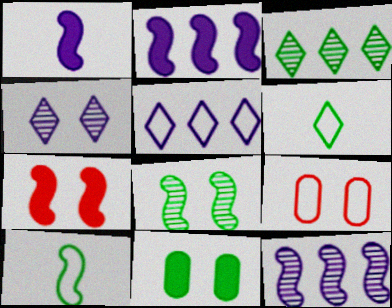[[1, 3, 9], 
[3, 10, 11], 
[5, 9, 10], 
[7, 10, 12]]